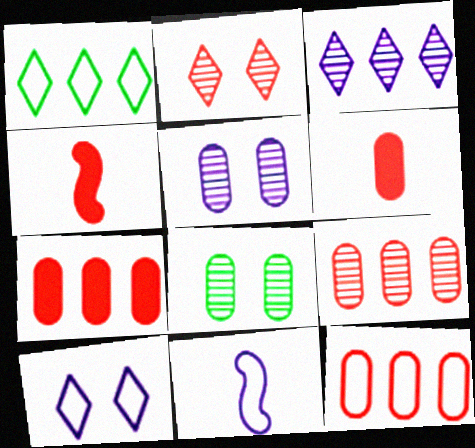[[1, 4, 5], 
[2, 4, 12], 
[7, 9, 12]]